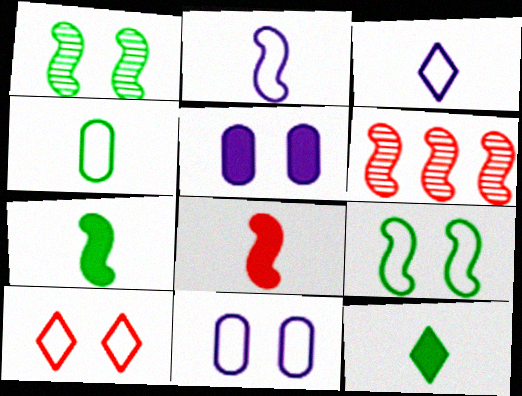[[1, 5, 10], 
[6, 11, 12], 
[9, 10, 11]]